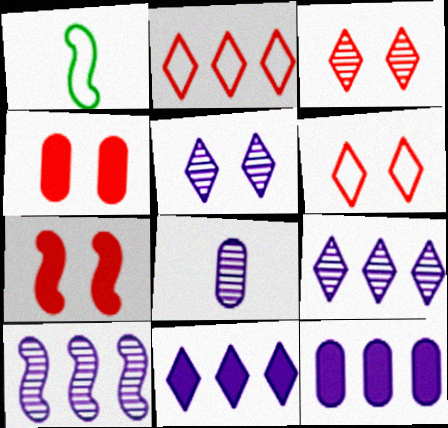[[1, 3, 12], 
[1, 4, 9], 
[1, 7, 10], 
[5, 8, 10]]